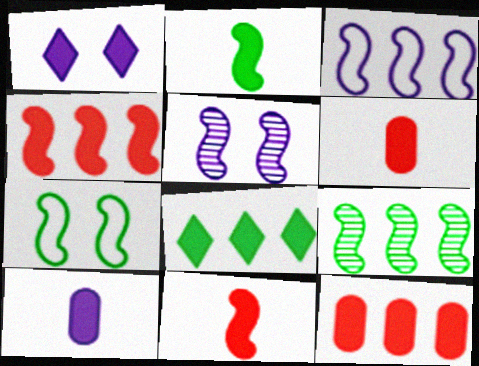[[1, 2, 12], 
[2, 7, 9], 
[3, 4, 9]]